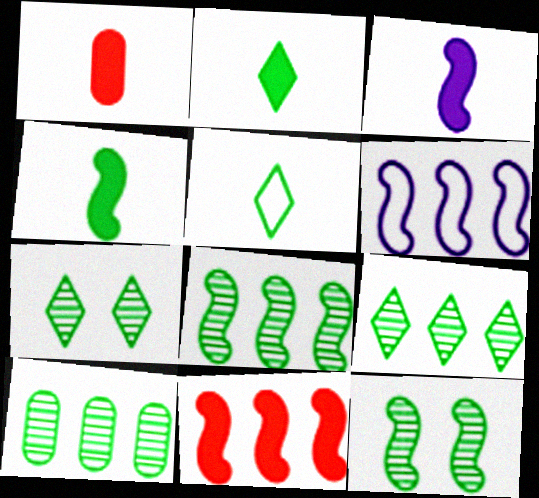[[1, 2, 3], 
[1, 6, 7], 
[6, 8, 11], 
[8, 9, 10]]